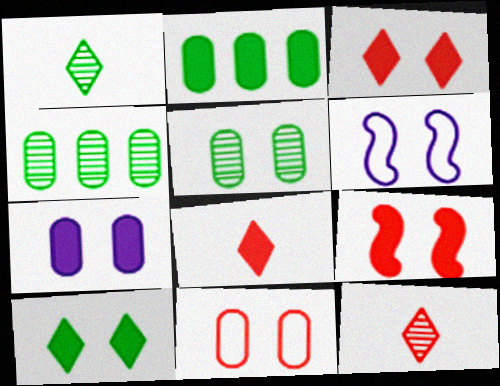[[2, 6, 12], 
[3, 5, 6], 
[4, 6, 8], 
[5, 7, 11], 
[7, 9, 10]]